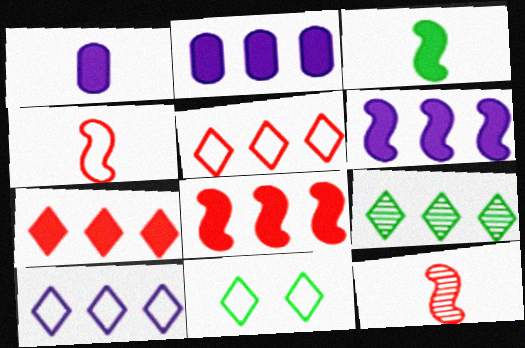[[2, 11, 12], 
[7, 9, 10]]